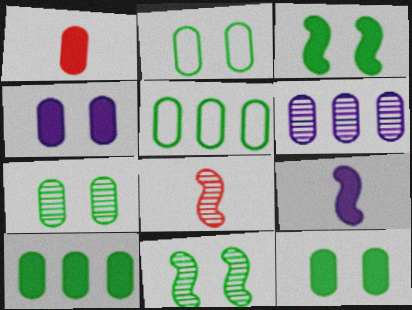[[1, 2, 6], 
[1, 4, 10], 
[2, 7, 12]]